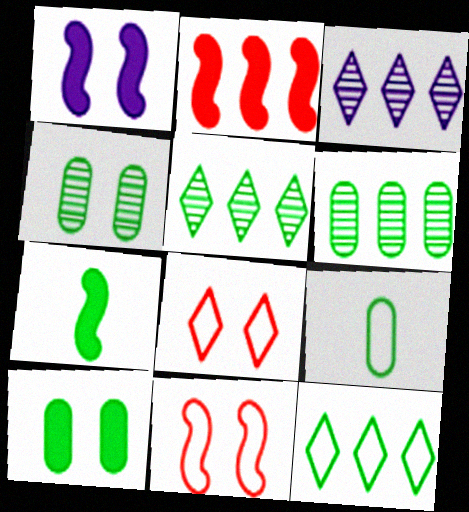[[1, 2, 7], 
[1, 4, 8], 
[4, 7, 12], 
[6, 9, 10]]